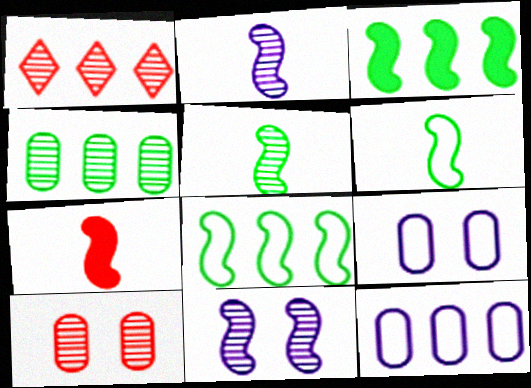[[1, 3, 12], 
[2, 6, 7], 
[7, 8, 11]]